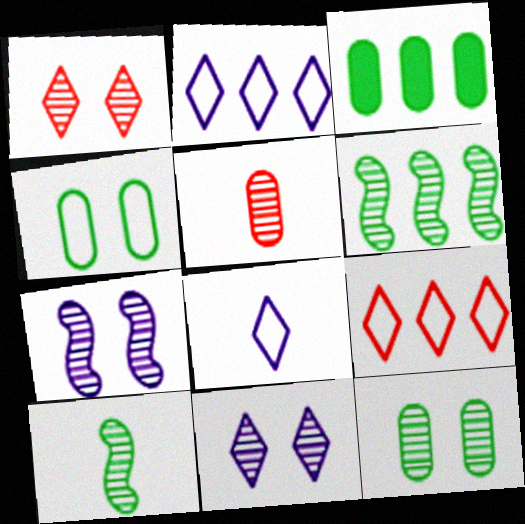[[1, 7, 12], 
[5, 6, 11]]